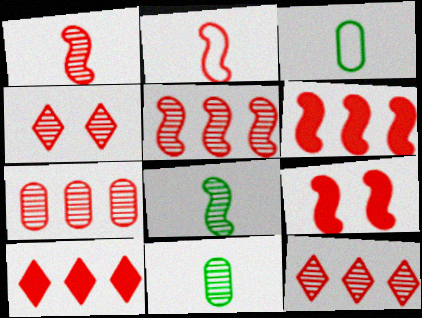[[1, 4, 7], 
[2, 5, 9], 
[5, 7, 12]]